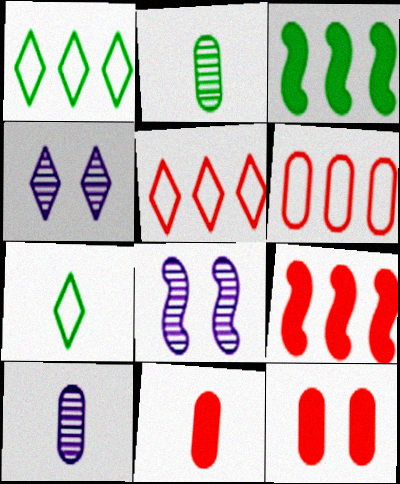[[1, 8, 11]]